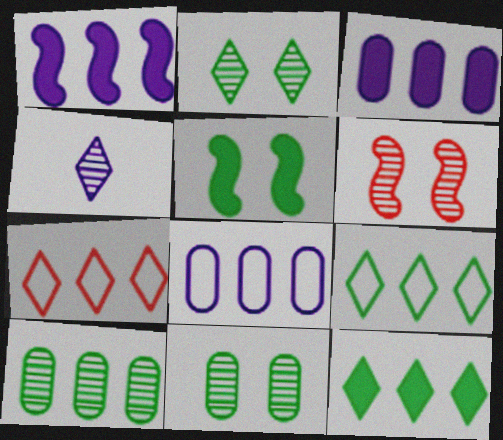[[1, 7, 10], 
[4, 6, 10]]